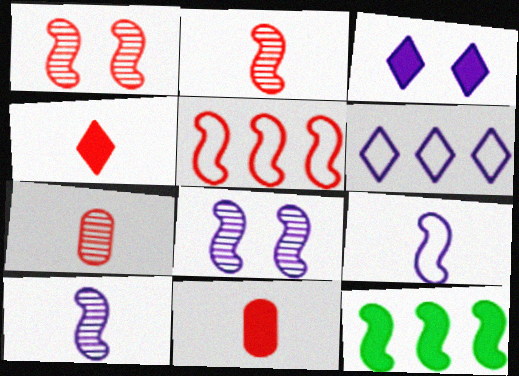[[1, 9, 12], 
[3, 11, 12]]